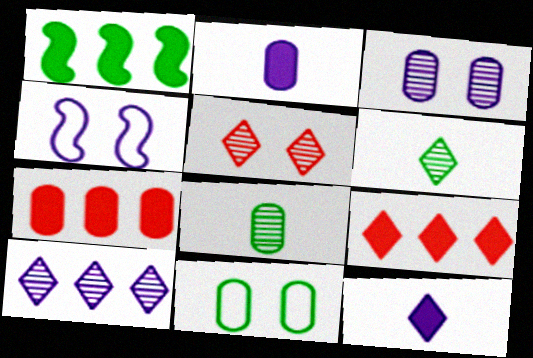[[1, 6, 11], 
[2, 4, 10], 
[4, 6, 7], 
[4, 8, 9], 
[5, 6, 10]]